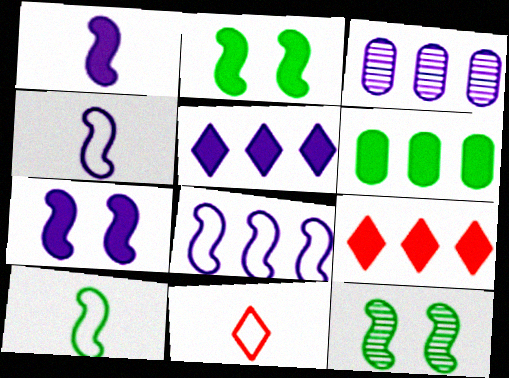[[2, 3, 11], 
[3, 5, 8]]